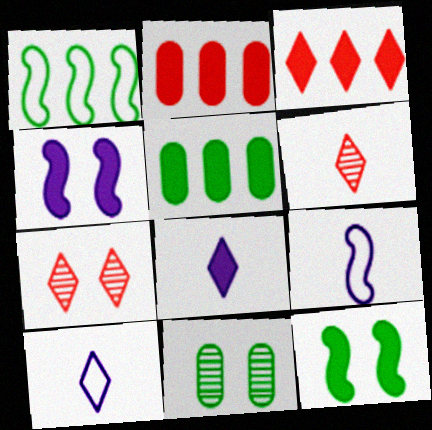[[2, 8, 12], 
[3, 9, 11], 
[5, 7, 9]]